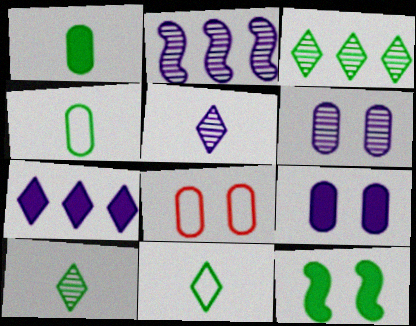[[2, 5, 6], 
[3, 4, 12]]